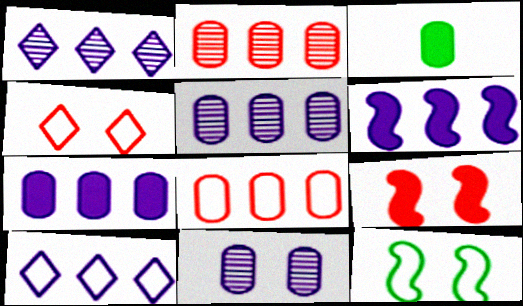[[3, 8, 11], 
[5, 6, 10]]